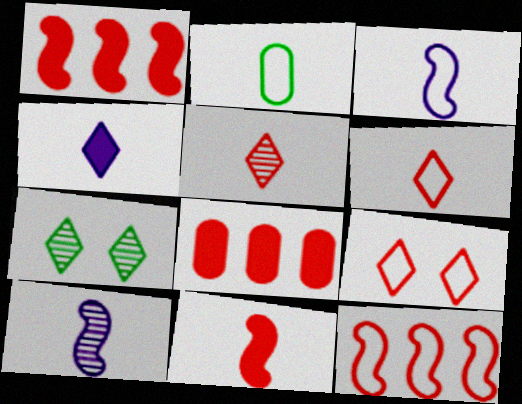[[2, 3, 6], 
[3, 7, 8]]